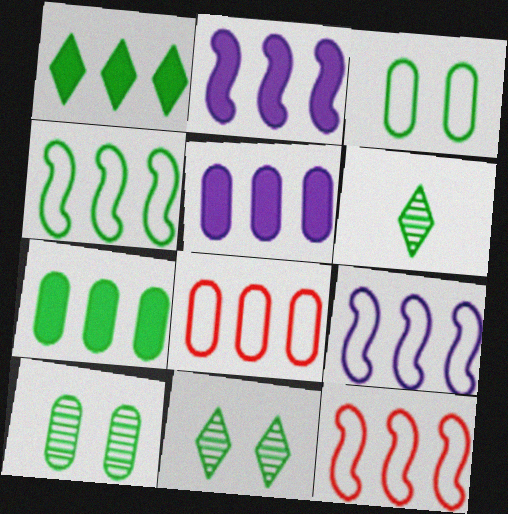[[4, 9, 12]]